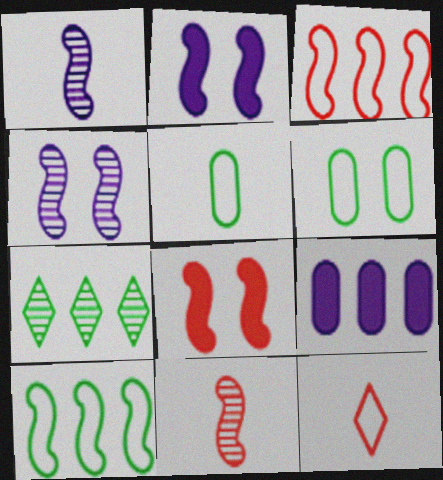[[1, 8, 10], 
[2, 10, 11], 
[3, 7, 9], 
[3, 8, 11]]